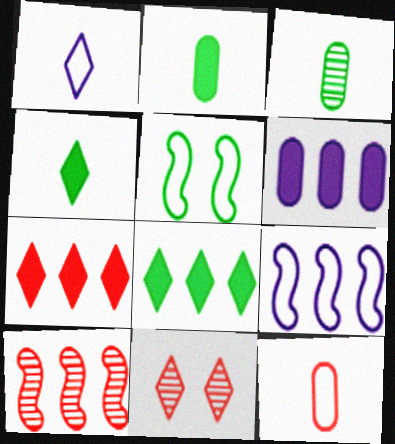[[1, 8, 11], 
[2, 9, 11], 
[3, 5, 8]]